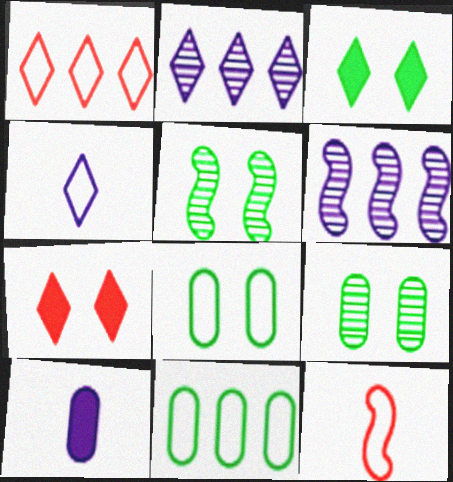[[1, 5, 10], 
[3, 5, 8]]